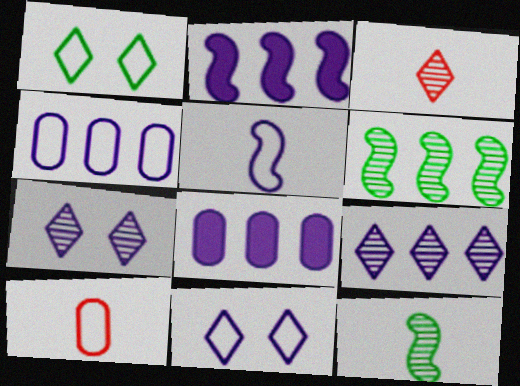[[2, 4, 9], 
[4, 5, 11], 
[5, 7, 8]]